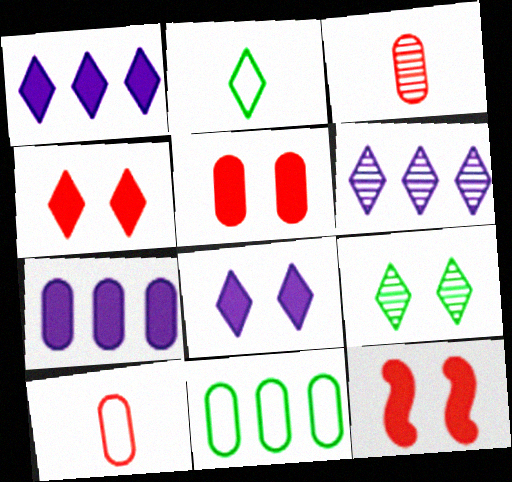[[2, 4, 6], 
[4, 5, 12]]